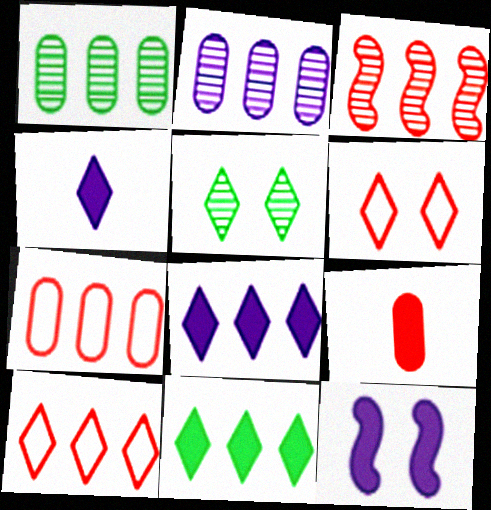[[3, 6, 9], 
[4, 5, 10], 
[9, 11, 12]]